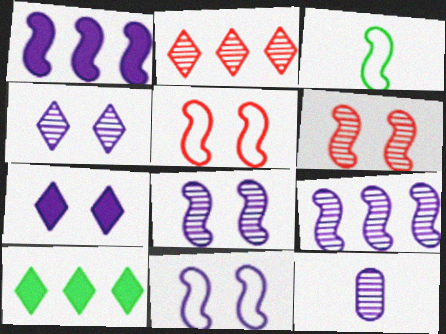[[1, 3, 6], 
[4, 9, 12], 
[5, 10, 12]]